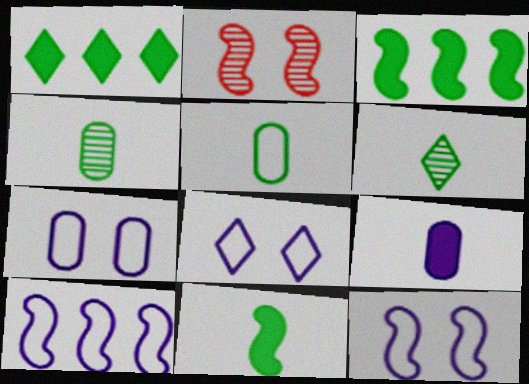[[2, 10, 11], 
[5, 6, 11], 
[7, 8, 12]]